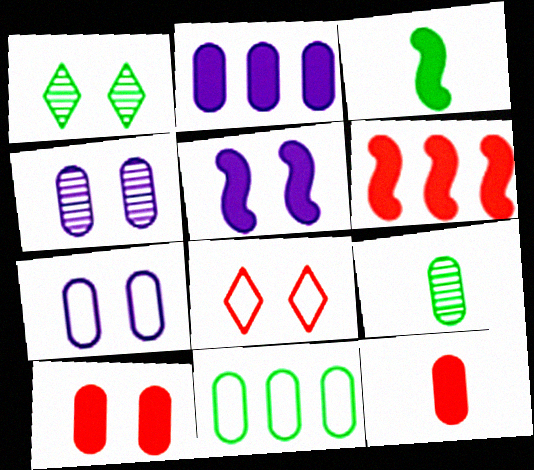[[1, 3, 11], 
[3, 5, 6], 
[4, 11, 12]]